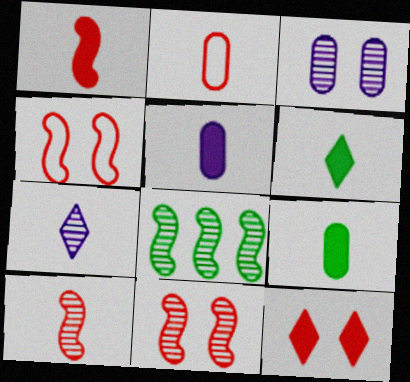[[1, 5, 6]]